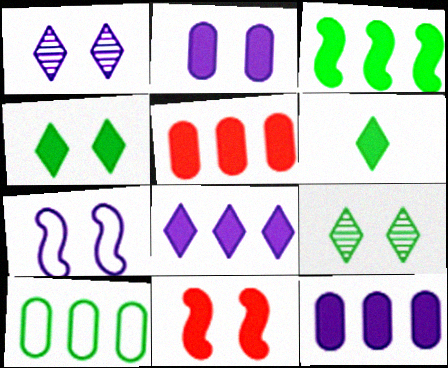[[1, 2, 7], 
[2, 4, 11], 
[3, 5, 8], 
[6, 11, 12]]